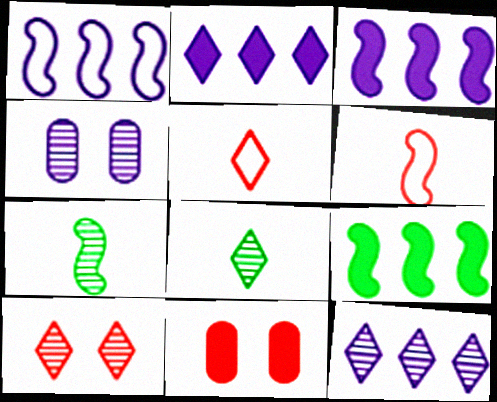[[1, 8, 11], 
[4, 5, 9], 
[8, 10, 12]]